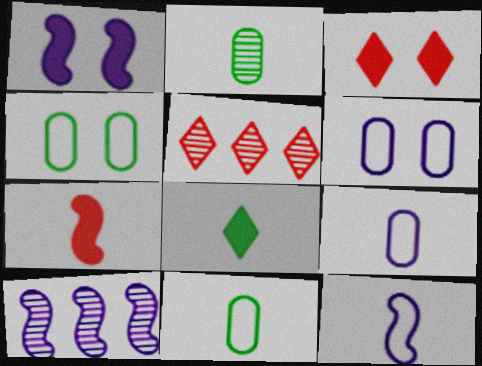[[1, 5, 11], 
[1, 10, 12], 
[3, 10, 11]]